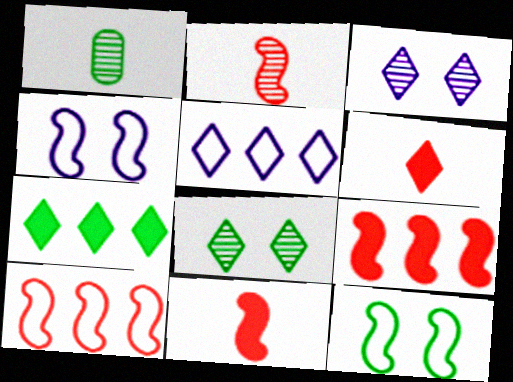[[1, 7, 12], 
[5, 6, 8]]